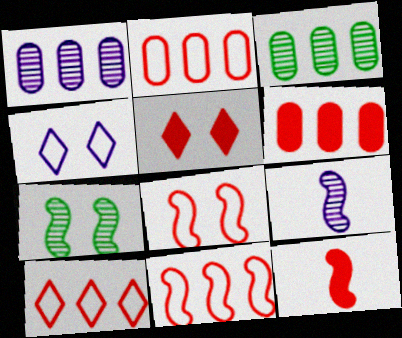[[2, 10, 11], 
[3, 4, 12], 
[5, 6, 12]]